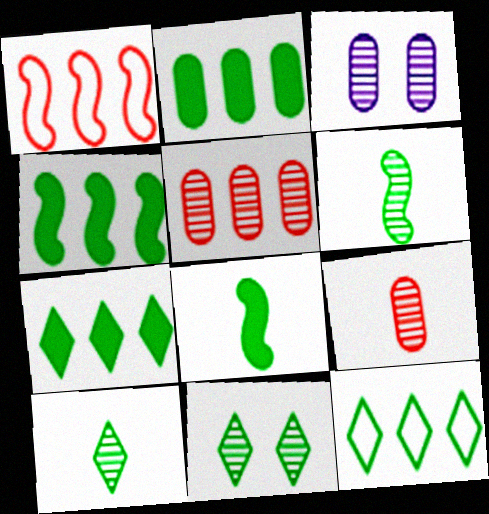[[2, 4, 7]]